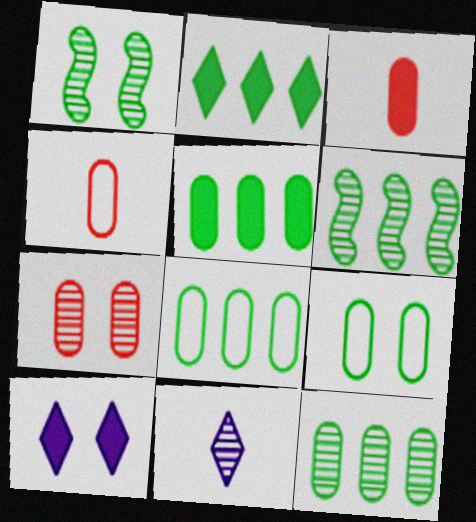[[2, 6, 8], 
[4, 6, 10], 
[5, 8, 12], 
[6, 7, 11]]